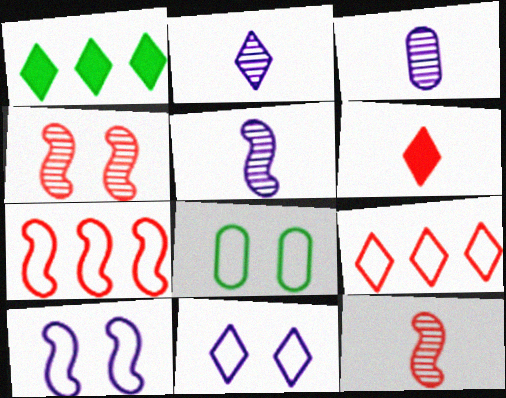[[2, 3, 5]]